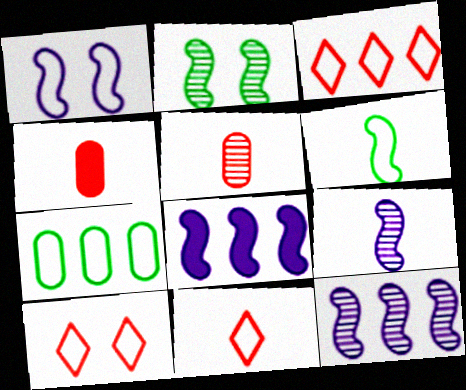[[1, 7, 11], 
[1, 8, 9], 
[3, 10, 11]]